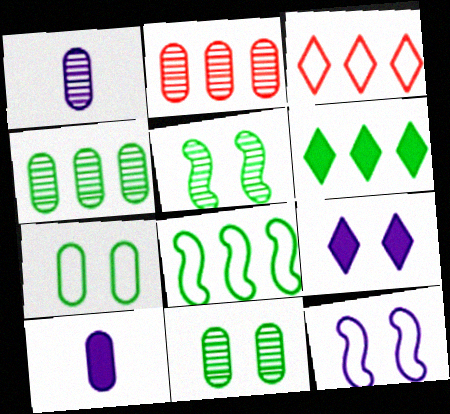[[1, 2, 11], 
[2, 7, 10], 
[3, 5, 10], 
[4, 6, 8]]